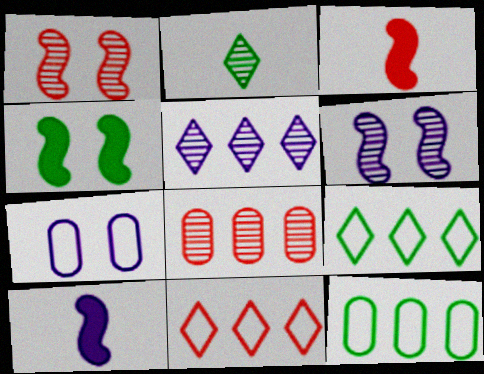[[2, 4, 12], 
[2, 6, 8], 
[5, 7, 10]]